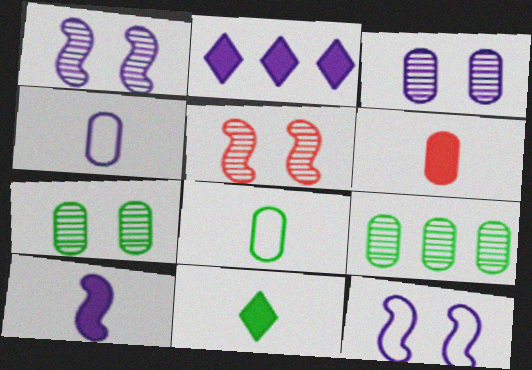[[1, 2, 4], 
[2, 5, 8], 
[6, 10, 11]]